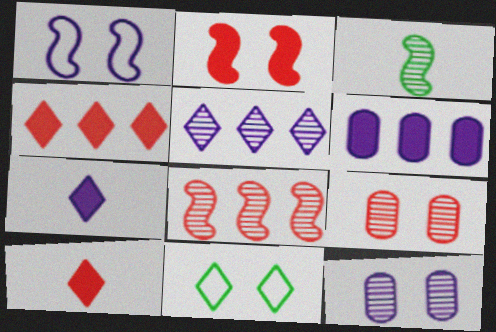[[2, 11, 12], 
[3, 5, 9], 
[5, 10, 11]]